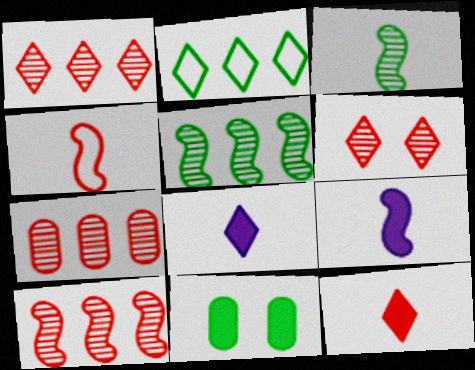[[1, 7, 10], 
[2, 3, 11], 
[2, 6, 8], 
[3, 4, 9]]